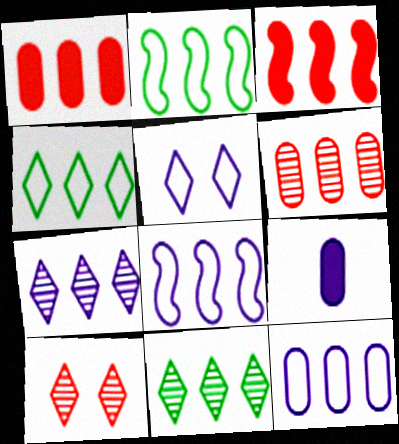[[1, 2, 7], 
[1, 8, 11], 
[2, 9, 10], 
[3, 11, 12]]